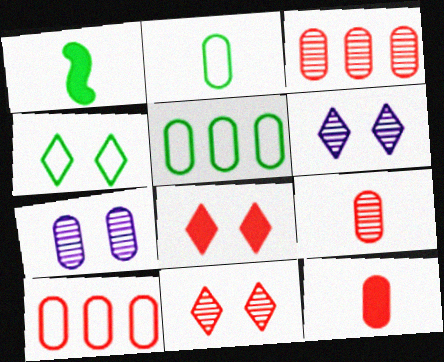[[1, 6, 10], 
[4, 6, 8], 
[5, 7, 12]]